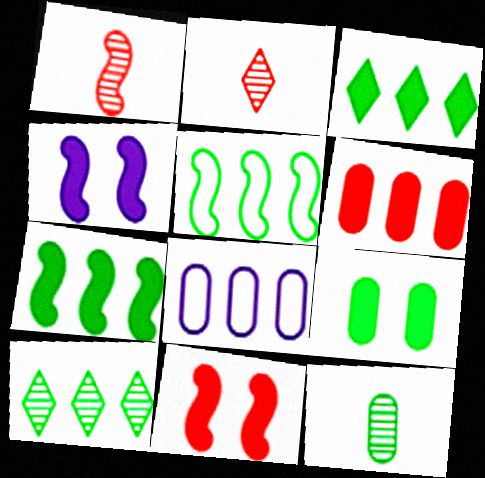[[1, 4, 5]]